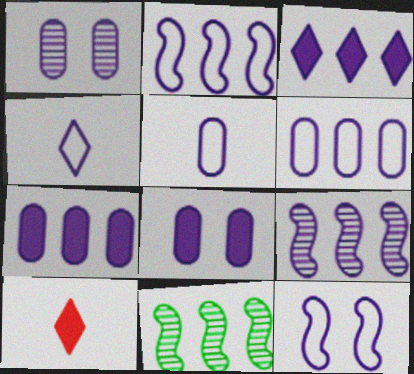[[1, 5, 7], 
[3, 6, 9], 
[4, 6, 12], 
[4, 8, 9]]